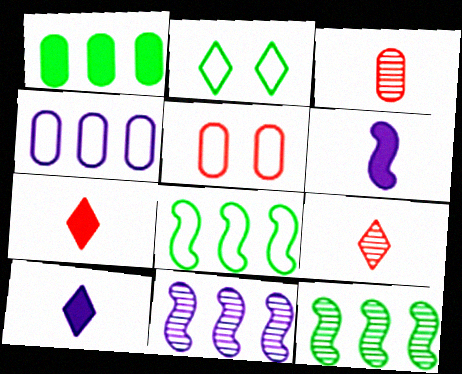[[5, 10, 12]]